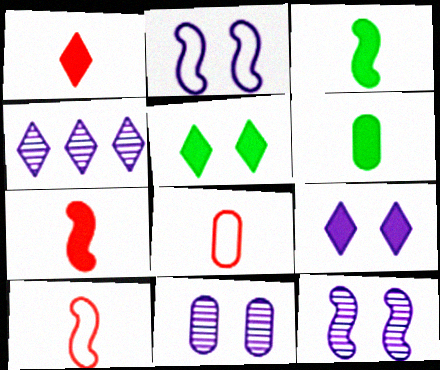[[2, 9, 11]]